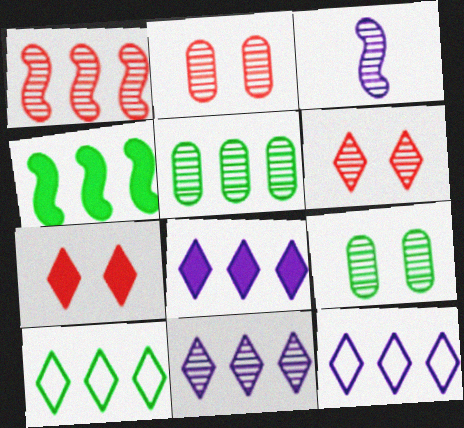[[1, 5, 11], 
[3, 5, 6], 
[4, 5, 10], 
[8, 11, 12]]